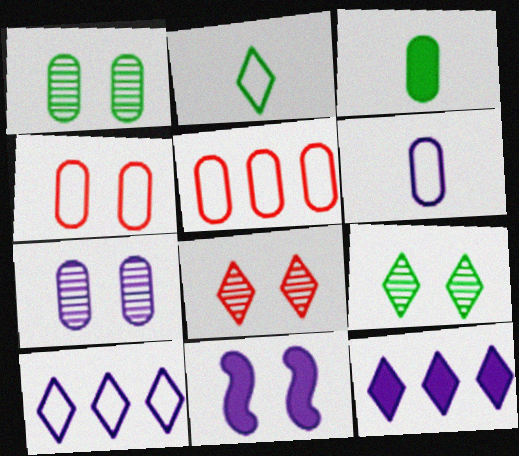[[2, 8, 12], 
[3, 5, 7], 
[4, 9, 11]]